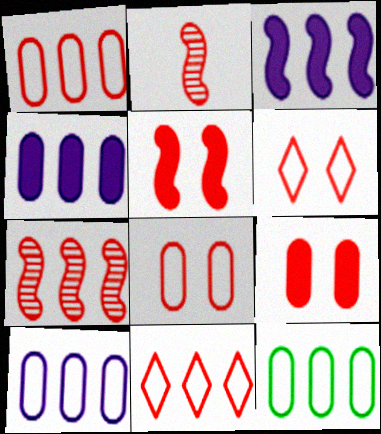[[1, 10, 12], 
[2, 9, 11]]